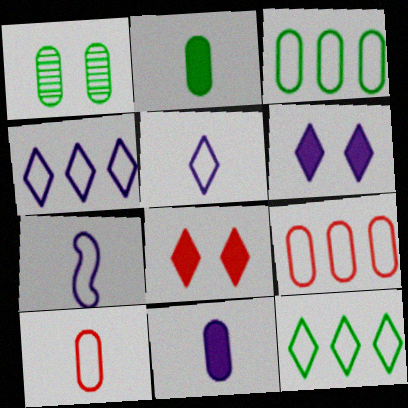[[1, 2, 3], 
[1, 9, 11]]